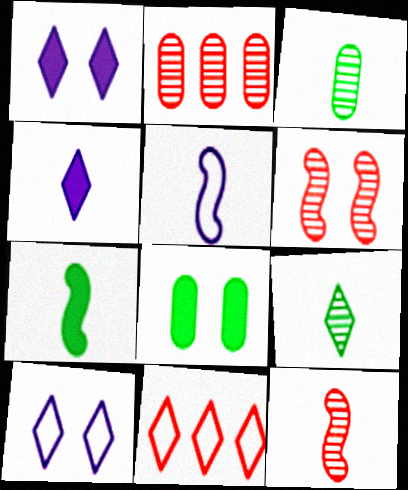[[1, 9, 11], 
[2, 7, 10], 
[5, 7, 12], 
[6, 8, 10]]